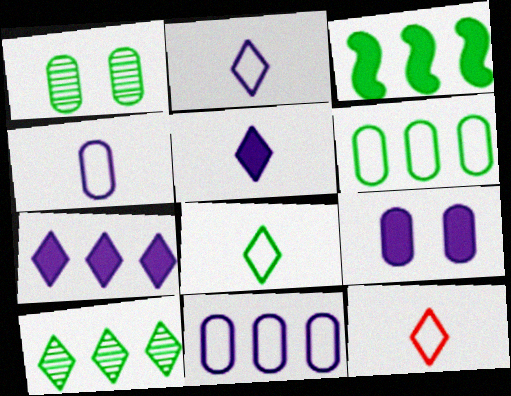[[1, 3, 8], 
[2, 8, 12], 
[3, 6, 10]]